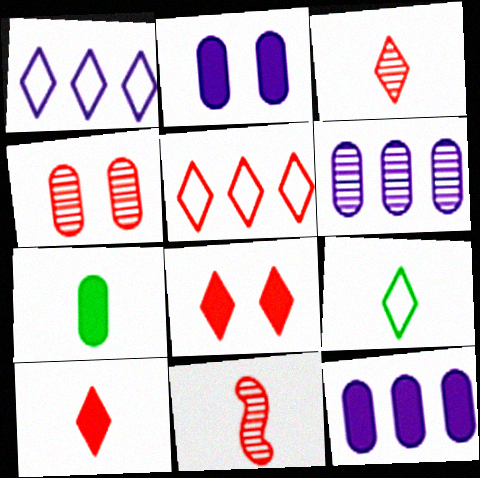[[3, 5, 8]]